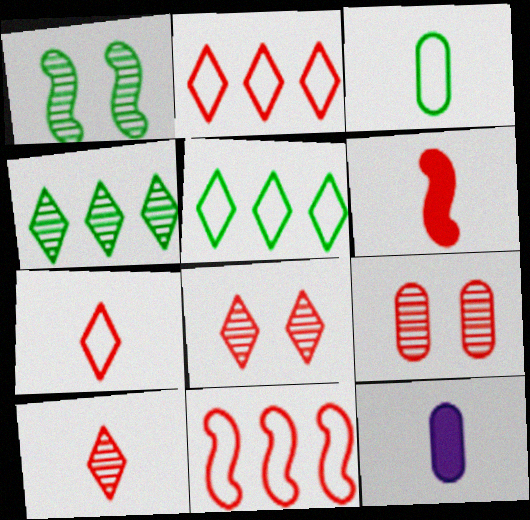[[1, 2, 12], 
[2, 6, 9]]